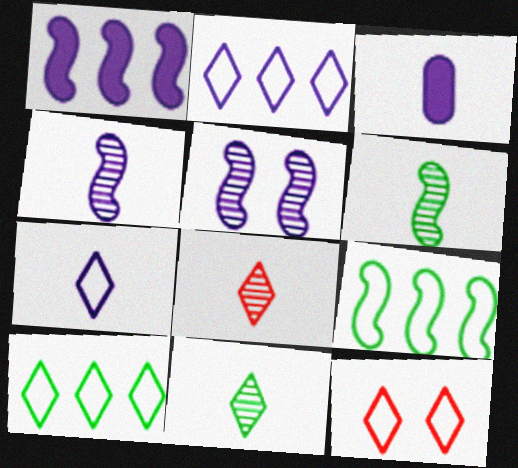[[2, 3, 5], 
[3, 4, 7], 
[7, 10, 12]]